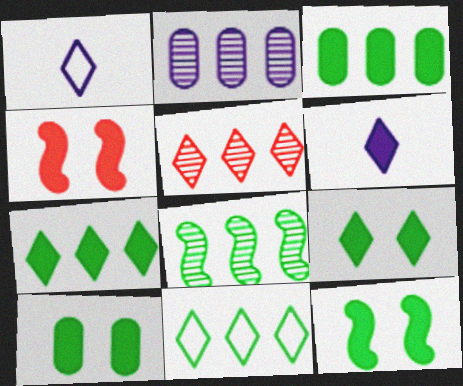[[1, 5, 9], 
[2, 5, 8], 
[3, 4, 6], 
[3, 8, 11], 
[9, 10, 12]]